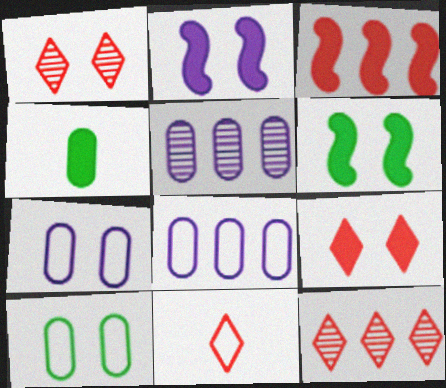[[1, 2, 10], 
[1, 6, 7], 
[5, 6, 11], 
[9, 11, 12]]